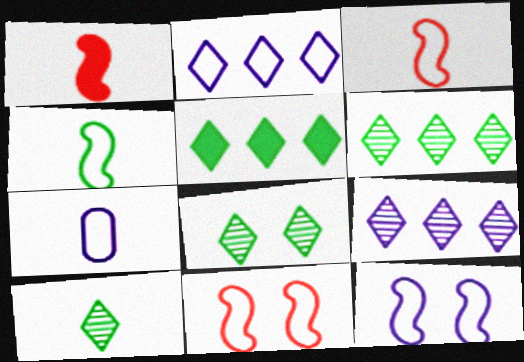[[1, 7, 10], 
[2, 7, 12], 
[6, 8, 10]]